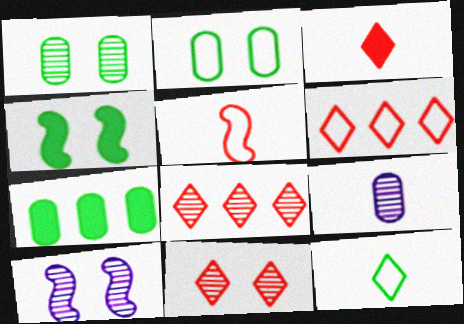[[1, 10, 11], 
[3, 6, 11], 
[4, 6, 9]]